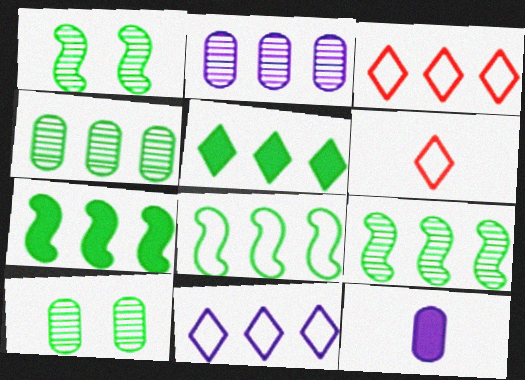[[1, 3, 12], 
[2, 3, 7], 
[4, 5, 8], 
[7, 8, 9]]